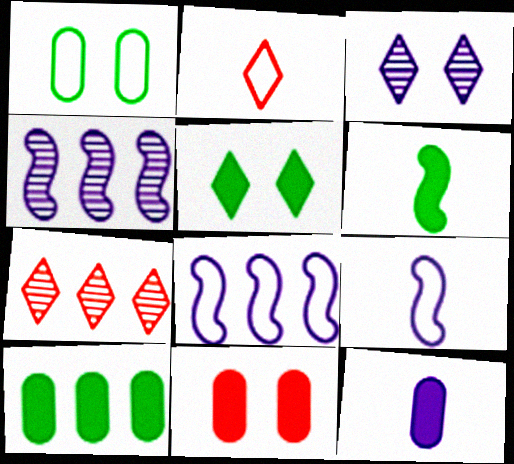[[1, 2, 8], 
[3, 8, 12], 
[5, 6, 10], 
[7, 8, 10], 
[10, 11, 12]]